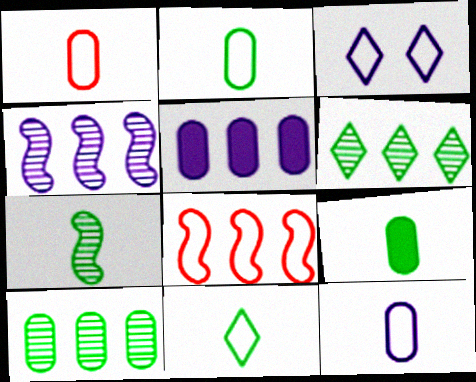[[1, 2, 12], 
[2, 3, 8], 
[5, 6, 8], 
[7, 9, 11]]